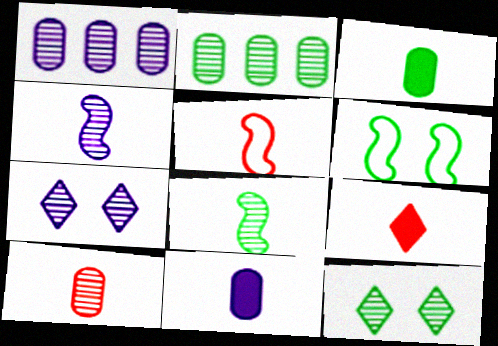[[1, 4, 7], 
[1, 6, 9], 
[2, 8, 12], 
[5, 9, 10]]